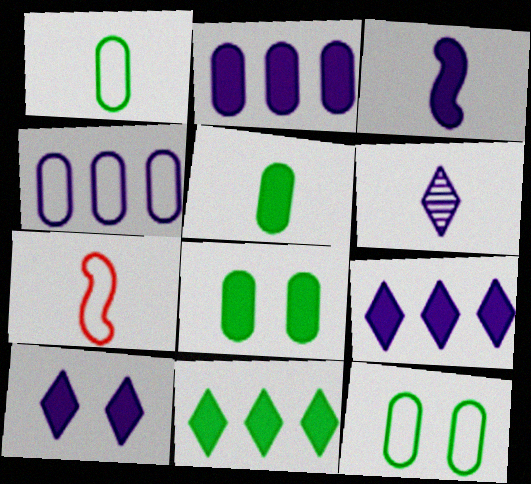[[2, 3, 10], 
[5, 6, 7]]